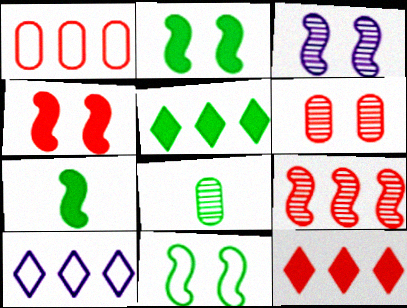[[1, 9, 12], 
[3, 4, 11], 
[4, 8, 10], 
[5, 8, 11], 
[6, 7, 10]]